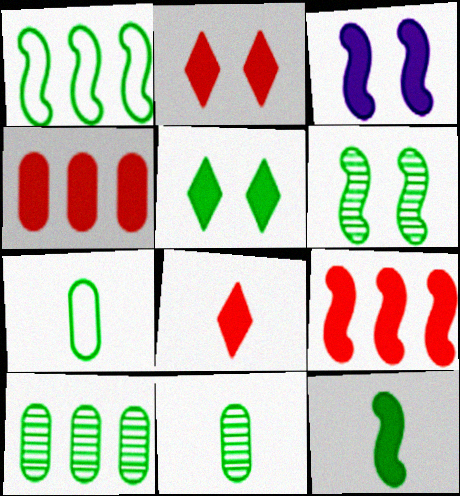[[1, 5, 11], 
[1, 6, 12], 
[3, 9, 12]]